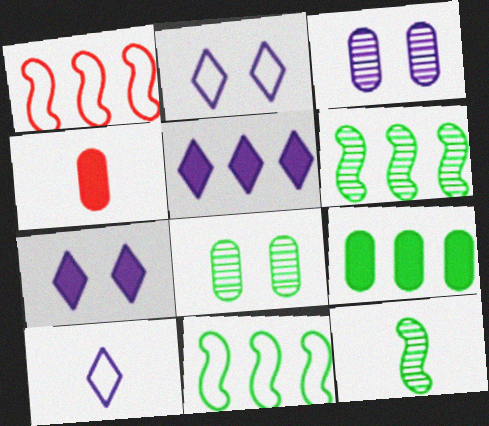[[2, 4, 6], 
[4, 10, 12]]